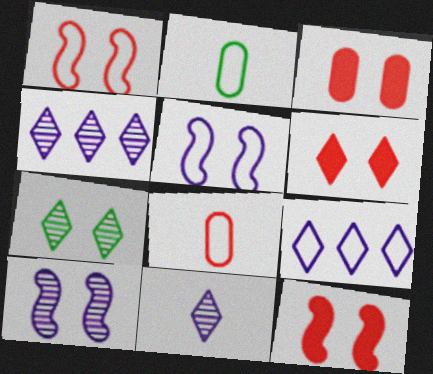[[1, 2, 9], 
[2, 4, 12], 
[3, 5, 7], 
[3, 6, 12]]